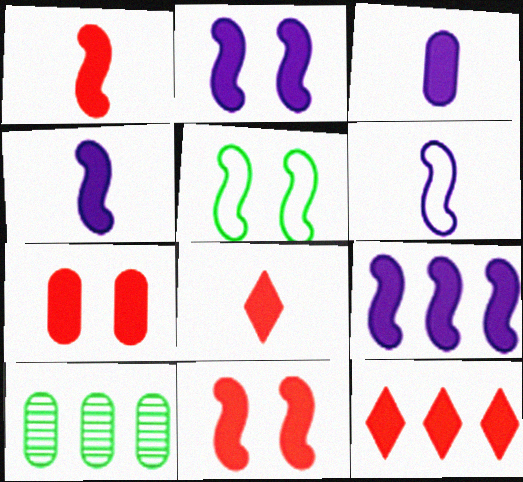[[1, 7, 12], 
[2, 4, 9]]